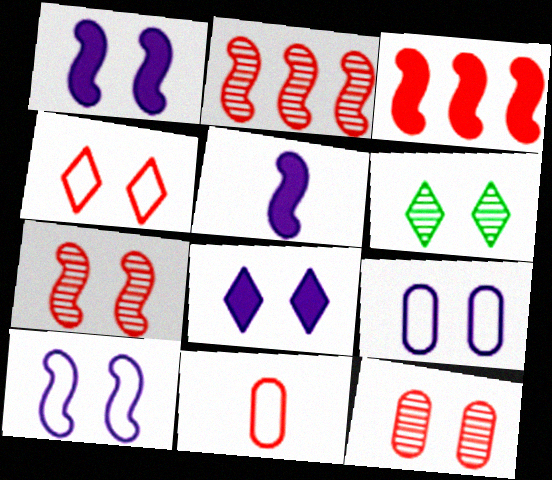[[4, 6, 8]]